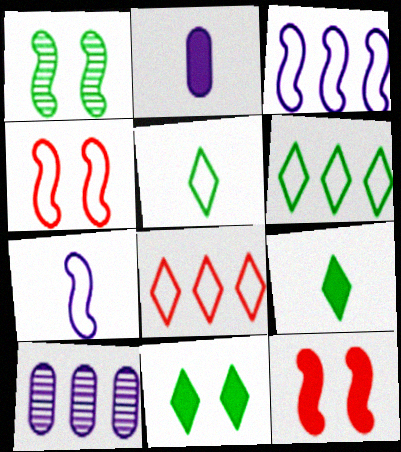[[1, 2, 8], 
[4, 9, 10], 
[5, 10, 12]]